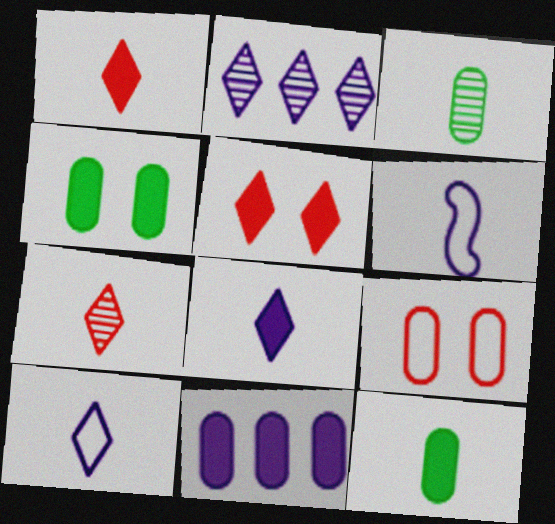[[1, 3, 6], 
[3, 9, 11], 
[6, 7, 12]]